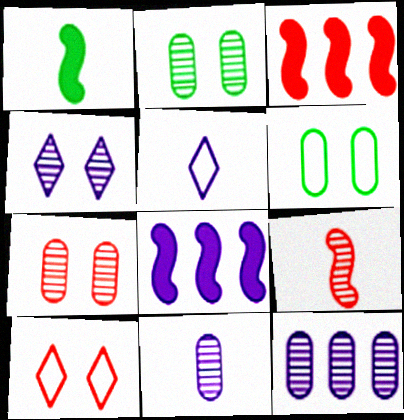[[1, 10, 12], 
[2, 3, 5]]